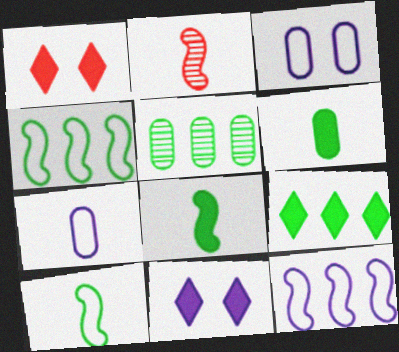[[2, 3, 9], 
[4, 5, 9]]